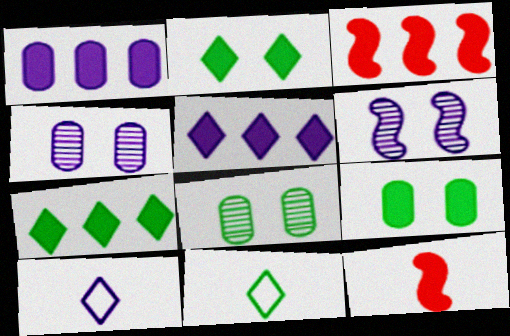[[1, 2, 12], 
[1, 3, 7], 
[1, 6, 10], 
[3, 4, 11], 
[3, 8, 10], 
[5, 9, 12]]